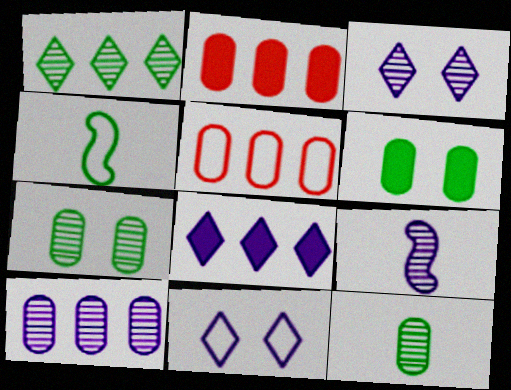[[1, 4, 6], 
[2, 3, 4], 
[3, 9, 10], 
[4, 5, 11]]